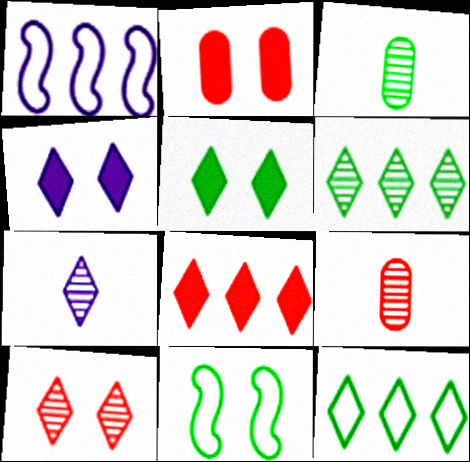[[1, 5, 9], 
[6, 7, 10]]